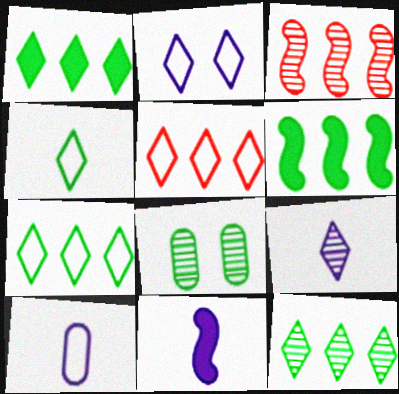[[1, 7, 12], 
[2, 4, 5], 
[3, 8, 9], 
[4, 6, 8], 
[5, 8, 11], 
[9, 10, 11]]